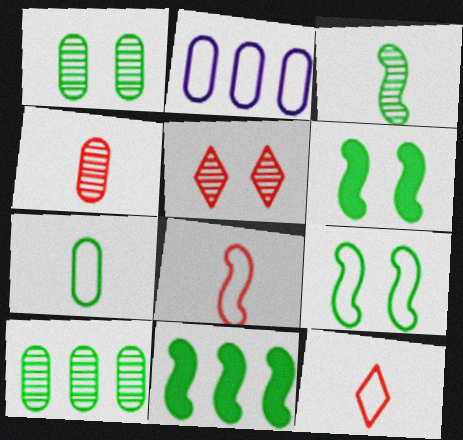[[2, 9, 12], 
[3, 9, 11]]